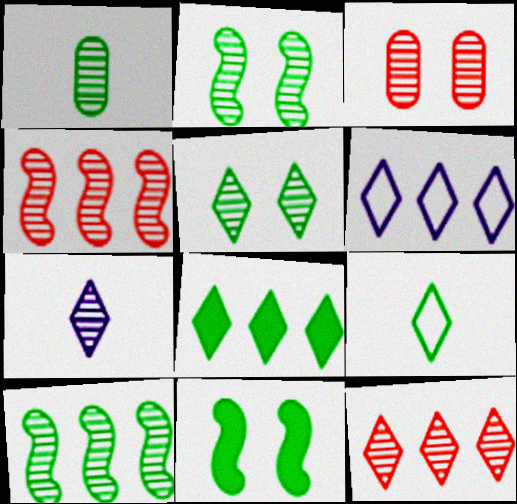[[1, 5, 10], 
[3, 7, 10], 
[5, 7, 12], 
[5, 8, 9], 
[6, 8, 12]]